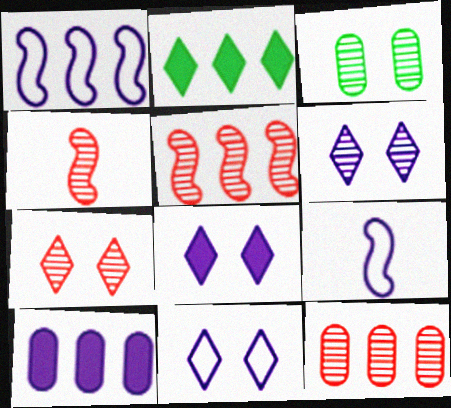[[1, 2, 12], 
[4, 7, 12], 
[6, 8, 11], 
[6, 9, 10]]